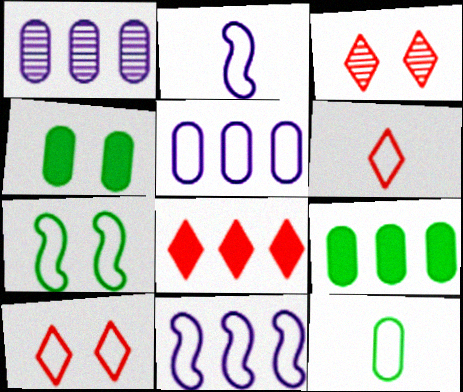[[2, 3, 9], 
[2, 6, 12], 
[3, 6, 8], 
[5, 6, 7], 
[10, 11, 12]]